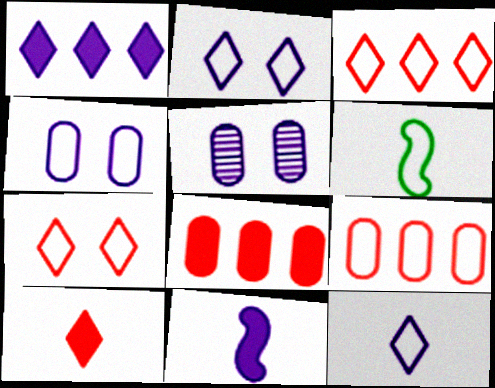[[2, 6, 9], 
[3, 4, 6]]